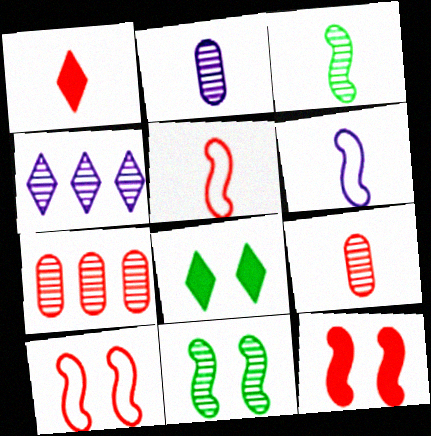[[1, 5, 9], 
[1, 7, 10], 
[4, 9, 11], 
[6, 7, 8]]